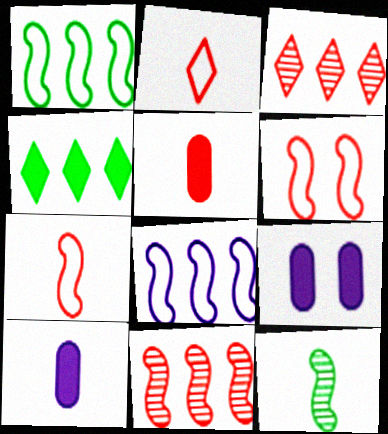[[2, 10, 12], 
[3, 5, 6]]